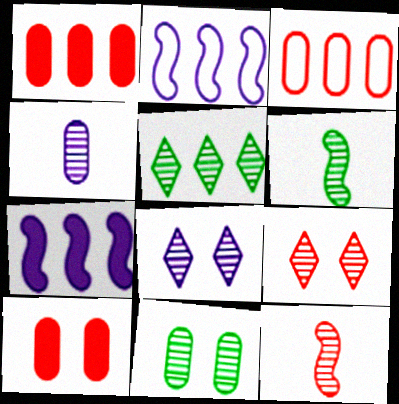[[1, 2, 5], 
[3, 5, 7], 
[5, 6, 11]]